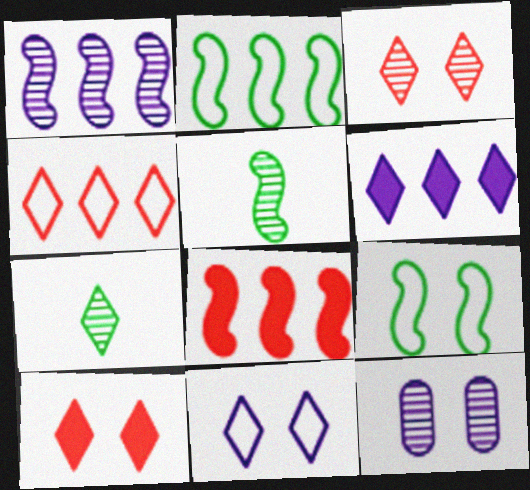[[1, 2, 8], 
[9, 10, 12]]